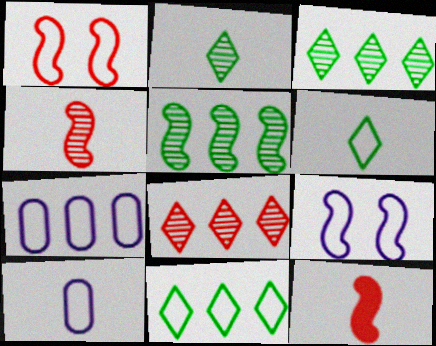[[1, 6, 7], 
[1, 10, 11], 
[2, 10, 12], 
[5, 9, 12]]